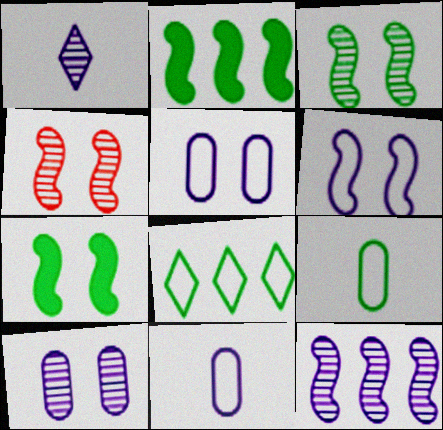[[1, 10, 12], 
[4, 6, 7]]